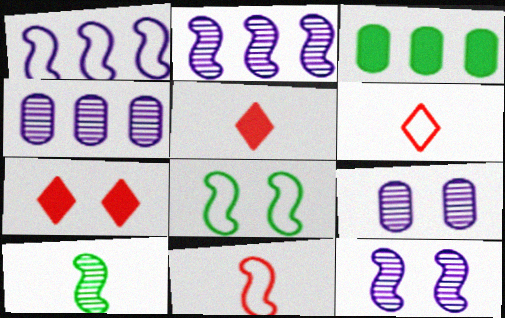[[1, 8, 11], 
[3, 6, 12], 
[4, 5, 8], 
[7, 8, 9]]